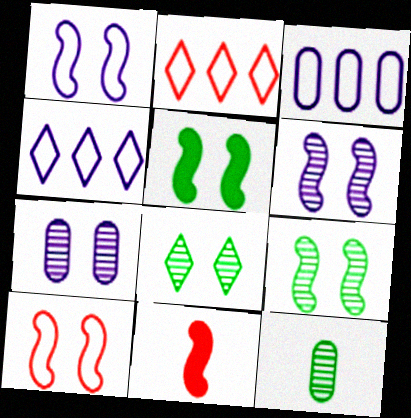[[3, 8, 11], 
[5, 6, 10]]